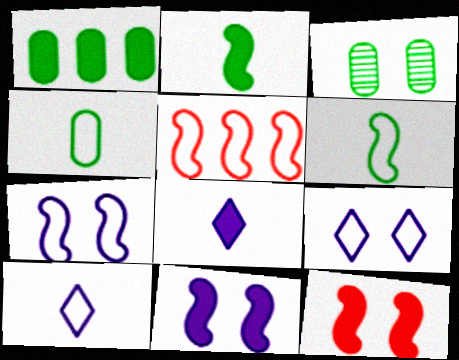[[1, 3, 4], 
[1, 8, 12], 
[3, 5, 8], 
[3, 9, 12], 
[4, 5, 9], 
[5, 6, 7]]